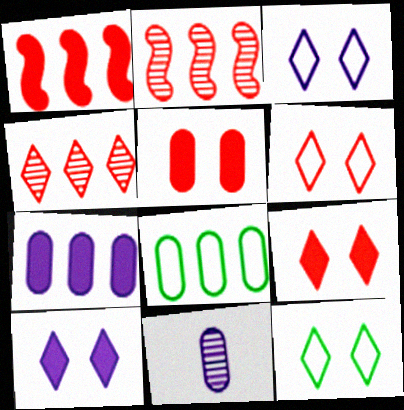[[1, 11, 12], 
[3, 6, 12], 
[5, 8, 11]]